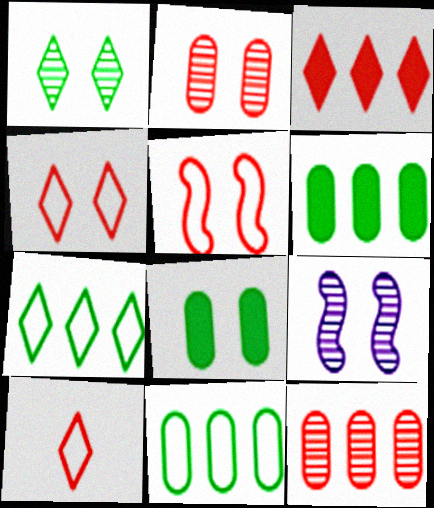[[1, 2, 9], 
[4, 8, 9], 
[6, 9, 10]]